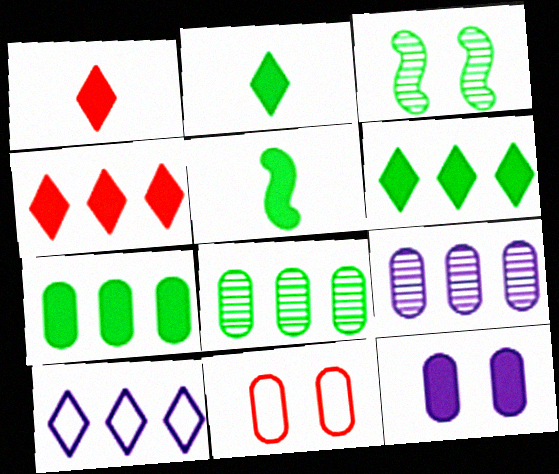[[4, 5, 12]]